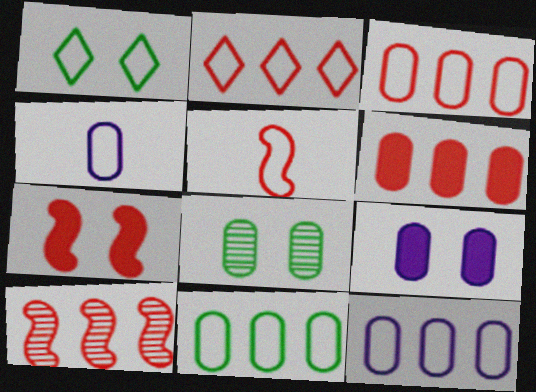[[1, 5, 12], 
[2, 6, 10], 
[3, 11, 12], 
[4, 6, 8], 
[5, 7, 10]]